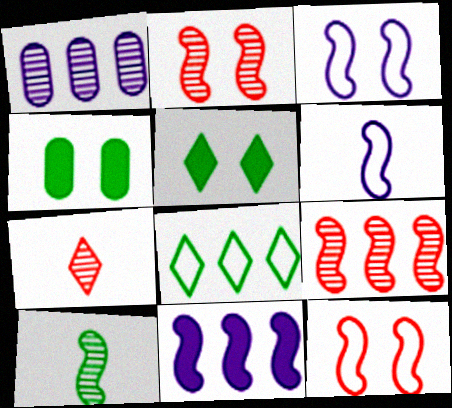[[4, 8, 10], 
[10, 11, 12]]